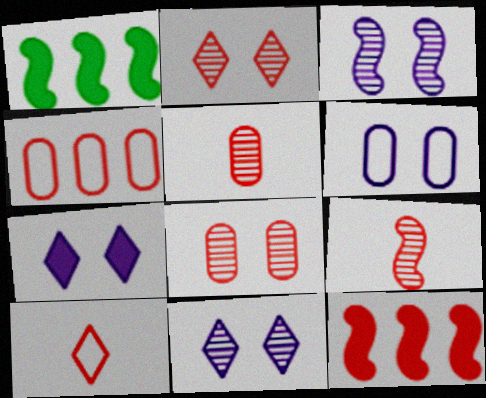[[3, 6, 7], 
[8, 10, 12]]